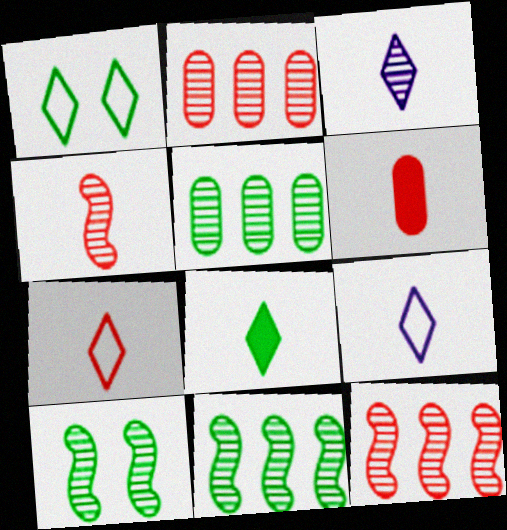[[2, 3, 10], 
[3, 7, 8], 
[4, 6, 7]]